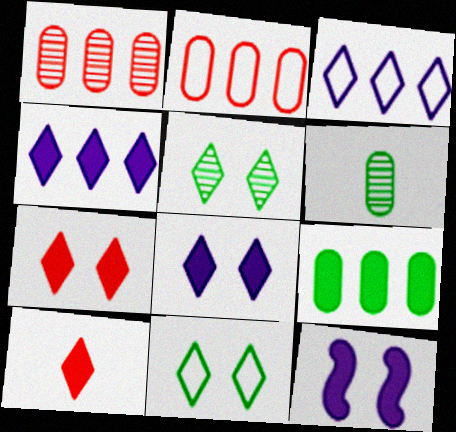[[3, 5, 10], 
[9, 10, 12]]